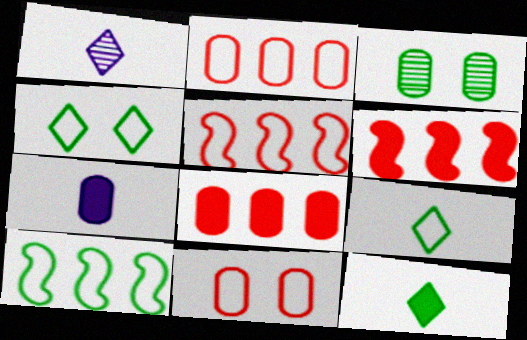[[2, 3, 7], 
[3, 10, 12]]